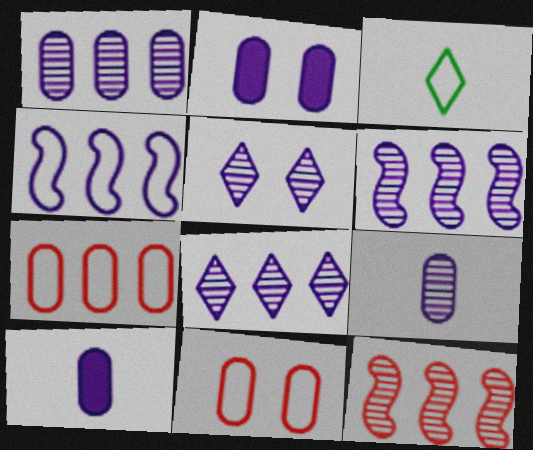[[1, 6, 8], 
[2, 3, 12], 
[3, 4, 11], 
[4, 5, 10], 
[5, 6, 9]]